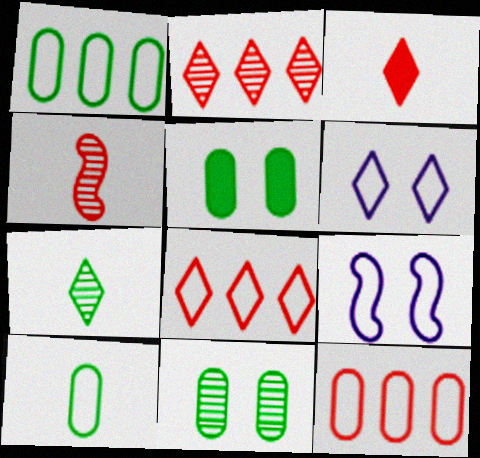[[8, 9, 10]]